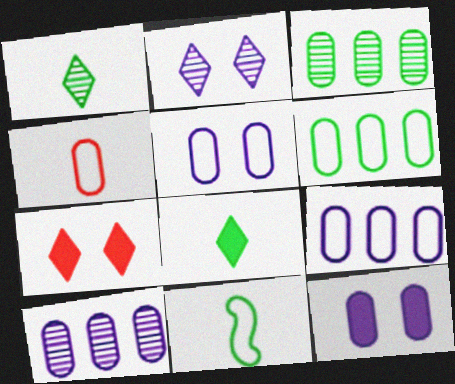[[3, 4, 12], 
[4, 5, 6], 
[7, 10, 11]]